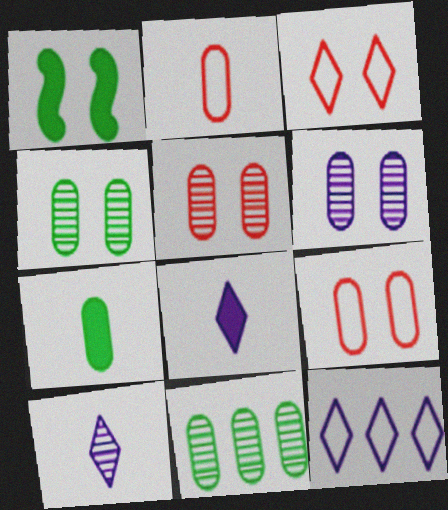[[1, 3, 6], 
[4, 5, 6]]